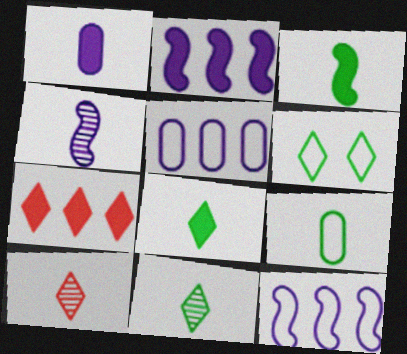[[3, 9, 11]]